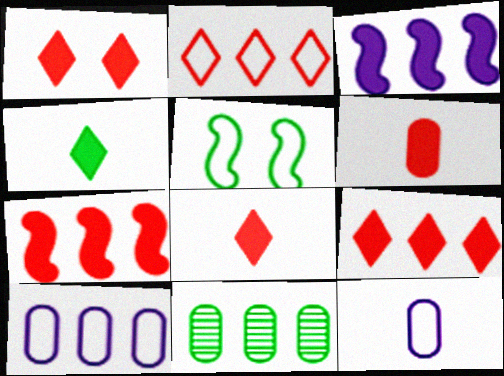[[1, 6, 7], 
[1, 8, 9], 
[2, 3, 11], 
[2, 5, 12], 
[4, 5, 11]]